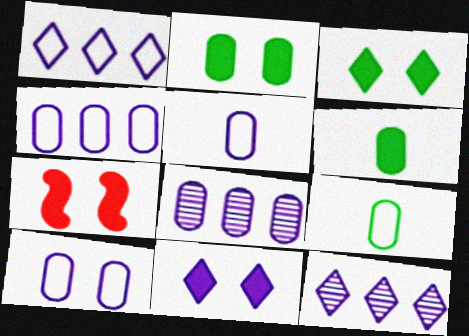[[2, 7, 11], 
[4, 5, 10], 
[7, 9, 12]]